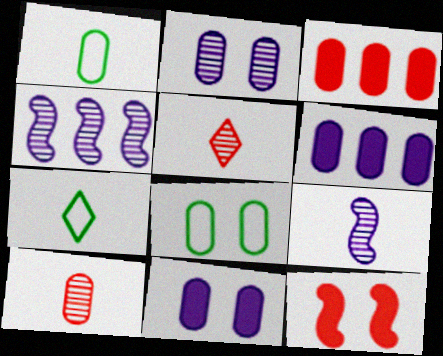[[1, 2, 3], 
[6, 8, 10]]